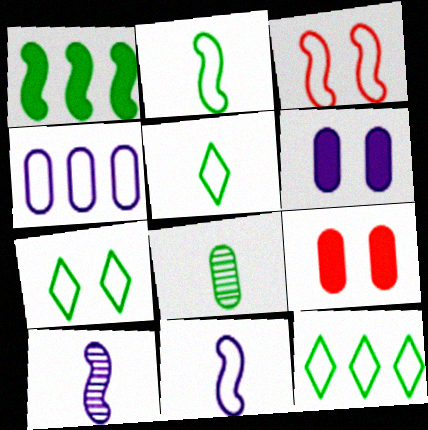[[1, 3, 10], 
[1, 7, 8], 
[3, 4, 5], 
[4, 8, 9], 
[5, 7, 12], 
[9, 10, 12]]